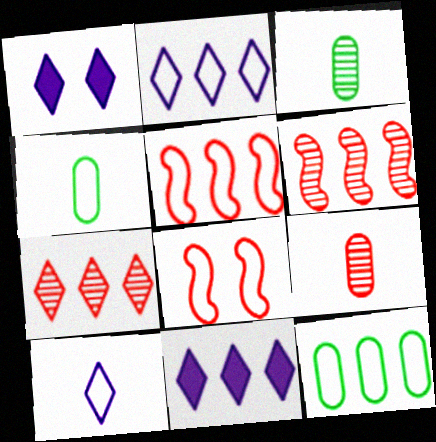[[1, 3, 5], 
[1, 4, 6], 
[2, 4, 8], 
[2, 5, 12], 
[3, 8, 11], 
[6, 11, 12], 
[8, 10, 12]]